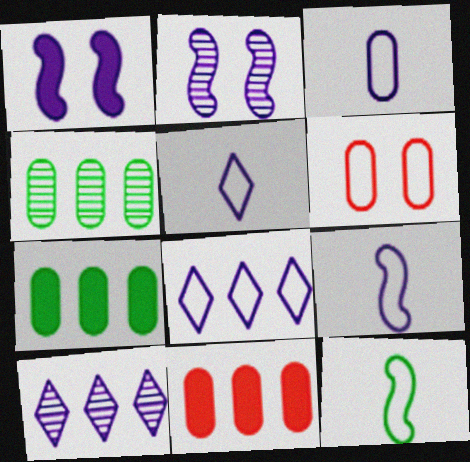[[1, 3, 10], 
[3, 5, 9], 
[6, 8, 12]]